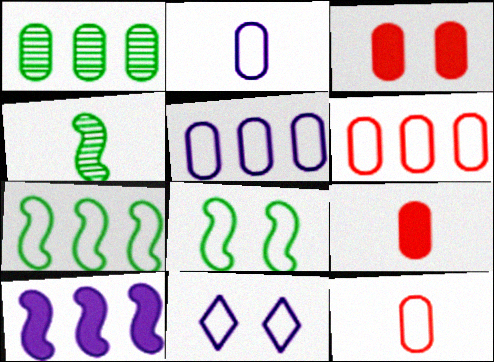[[1, 2, 3], 
[7, 11, 12]]